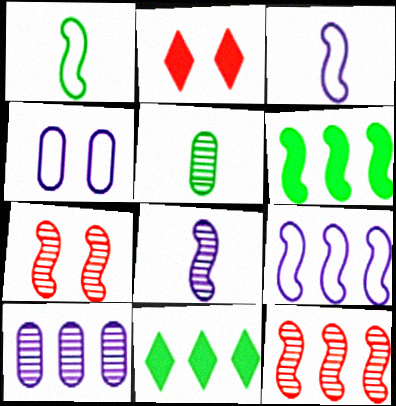[[1, 2, 10], 
[2, 5, 9], 
[3, 6, 7], 
[6, 9, 12]]